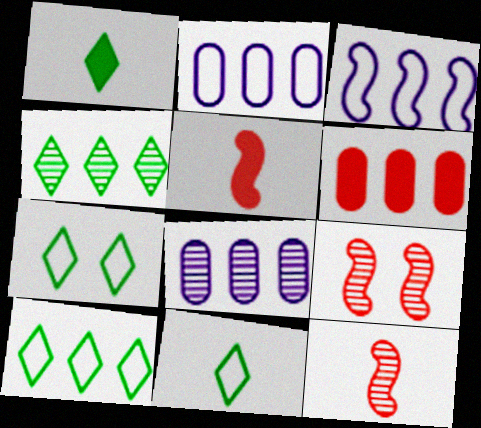[[1, 2, 9], 
[1, 4, 7], 
[3, 4, 6], 
[5, 7, 8], 
[7, 10, 11]]